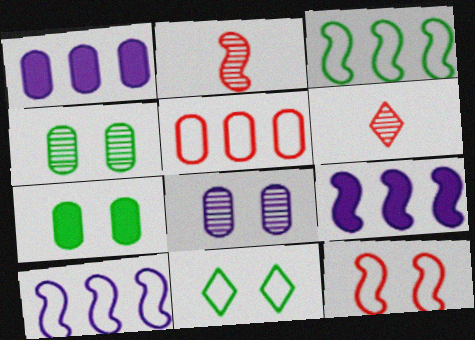[[1, 2, 11], 
[6, 7, 10]]